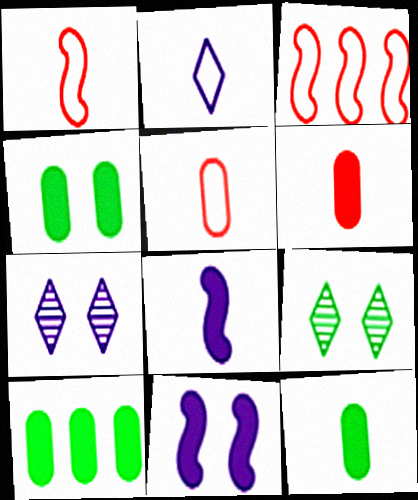[[1, 7, 10], 
[3, 7, 12], 
[4, 10, 12]]